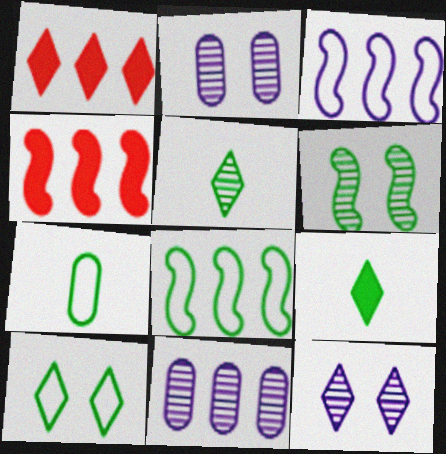[[1, 8, 11], 
[4, 7, 12], 
[7, 8, 10]]